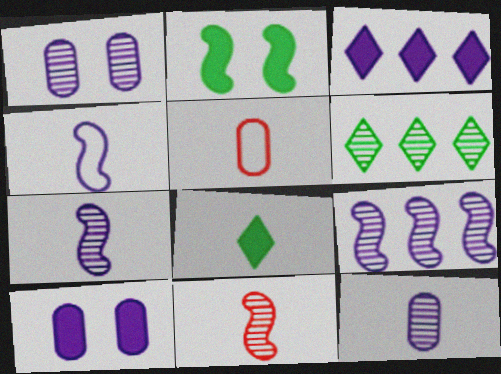[[1, 3, 4], 
[1, 6, 11], 
[5, 7, 8]]